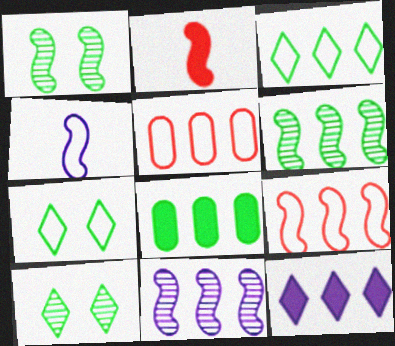[[3, 6, 8], 
[4, 5, 7], 
[5, 6, 12]]